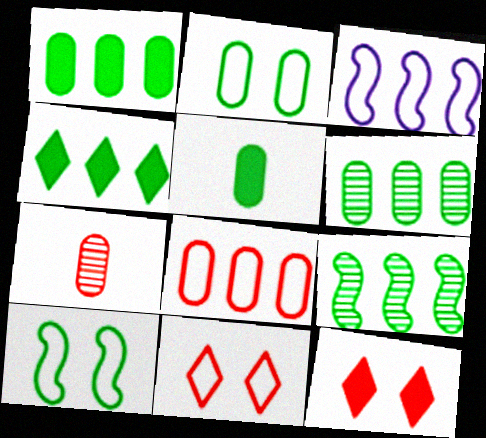[[2, 5, 6]]